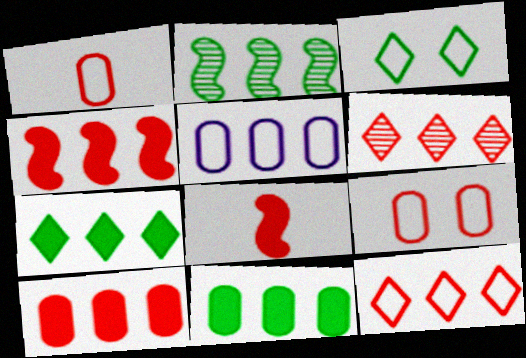[[6, 8, 9]]